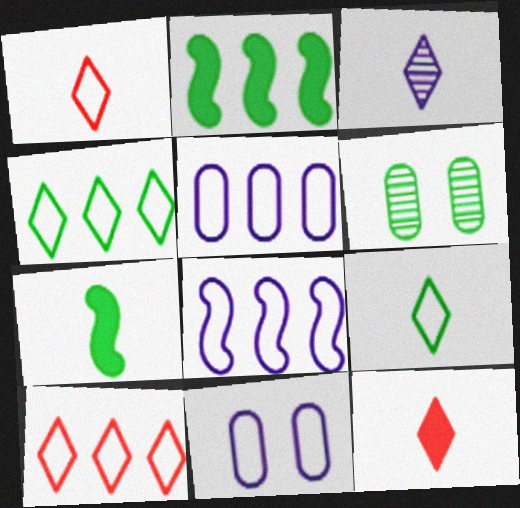[[2, 6, 9], 
[3, 9, 12], 
[4, 6, 7], 
[6, 8, 12]]